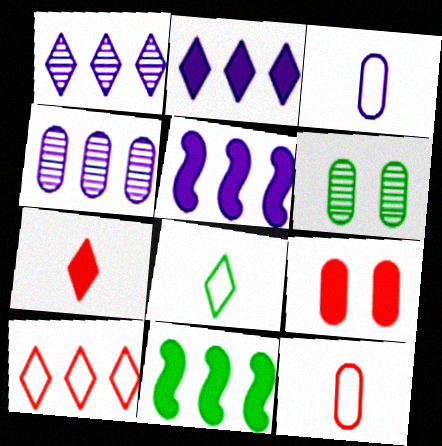[[4, 10, 11], 
[6, 8, 11]]